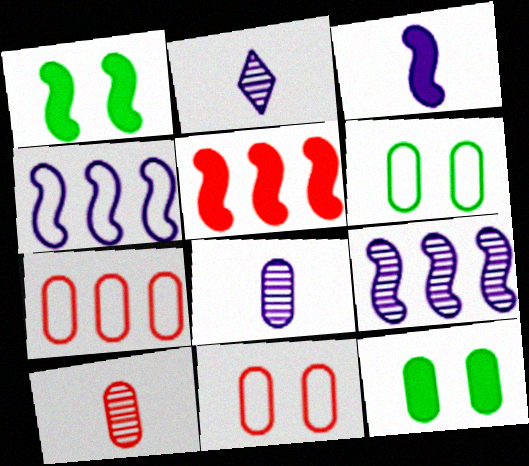[[1, 2, 7], 
[1, 3, 5], 
[2, 5, 6], 
[7, 8, 12]]